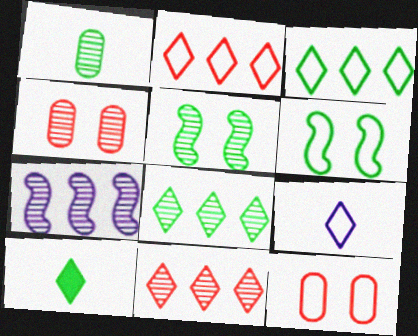[[1, 5, 8], 
[7, 10, 12]]